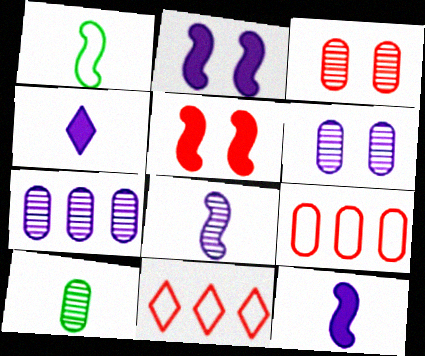[[2, 10, 11], 
[3, 7, 10]]